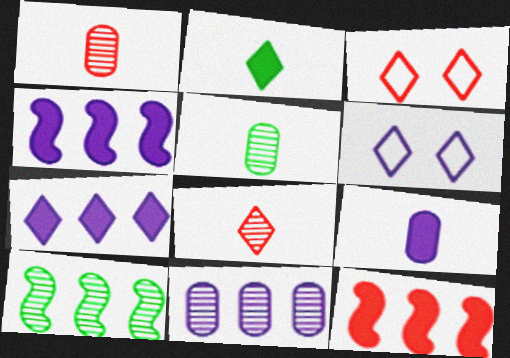[[1, 3, 12], 
[3, 4, 5], 
[3, 9, 10], 
[5, 6, 12]]